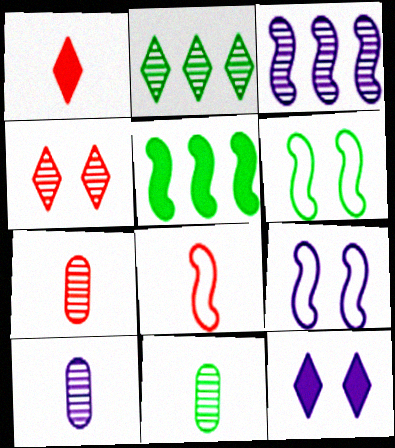[[1, 7, 8], 
[3, 4, 11], 
[7, 10, 11]]